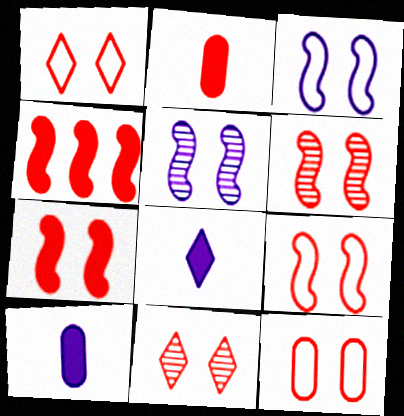[[1, 9, 12], 
[6, 7, 9], 
[7, 11, 12]]